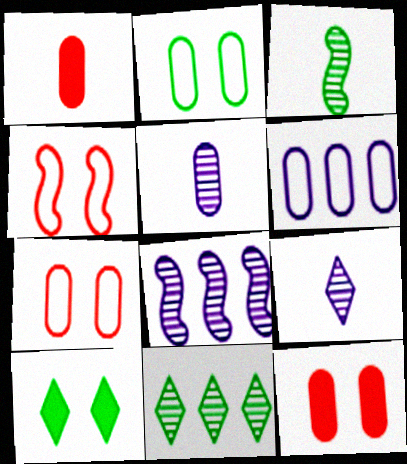[]